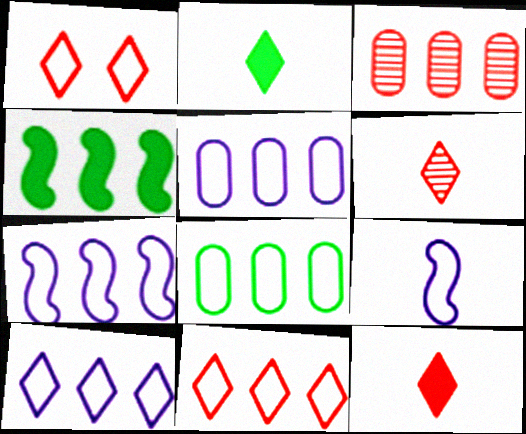[[1, 8, 9], 
[3, 4, 10], 
[5, 7, 10], 
[7, 8, 11]]